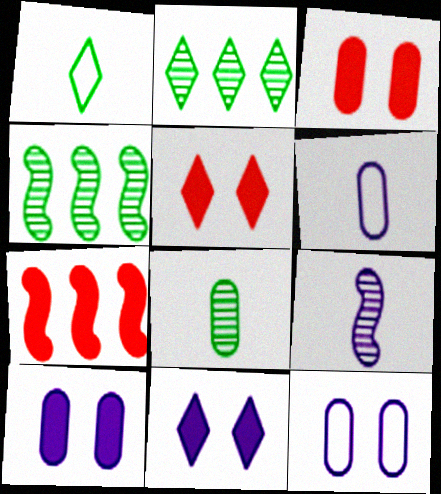[[4, 5, 6]]